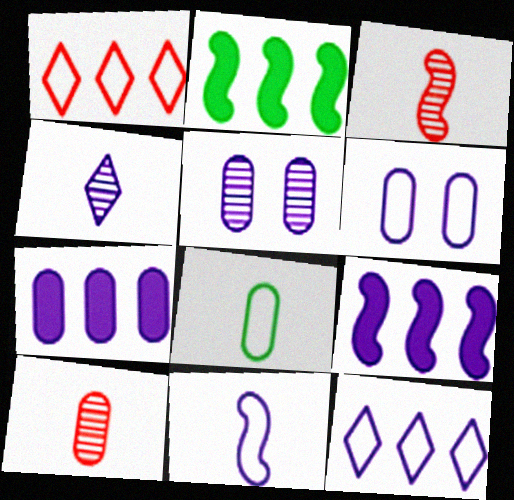[[4, 6, 9], 
[6, 11, 12]]